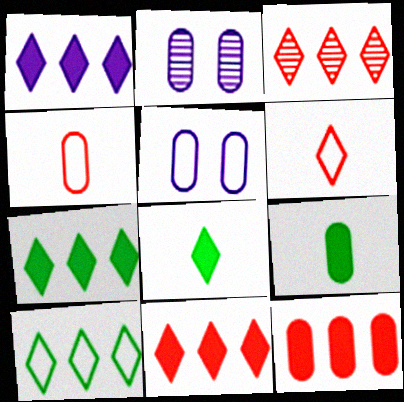[[1, 3, 10], 
[1, 7, 11]]